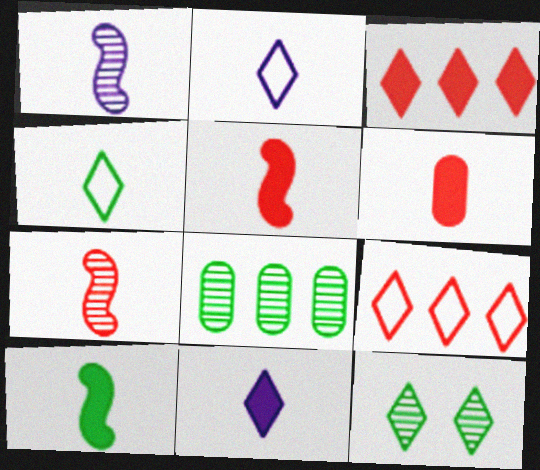[[1, 4, 6], 
[2, 3, 12], 
[6, 10, 11], 
[9, 11, 12]]